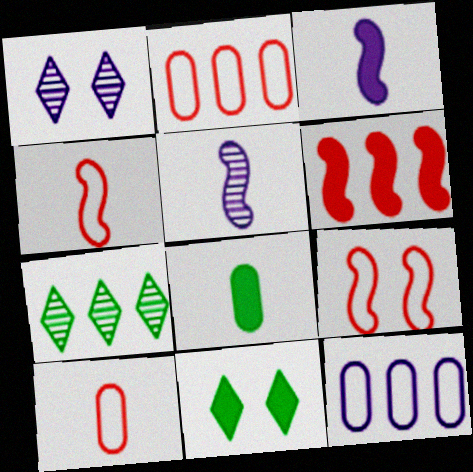[[1, 3, 12], 
[2, 5, 11], 
[6, 7, 12]]